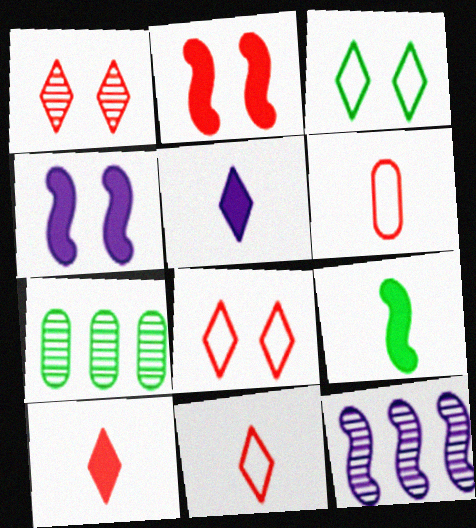[[3, 7, 9], 
[4, 7, 11]]